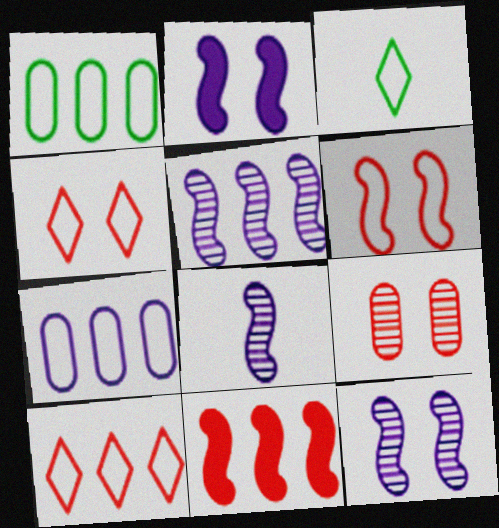[[3, 6, 7], 
[5, 8, 12]]